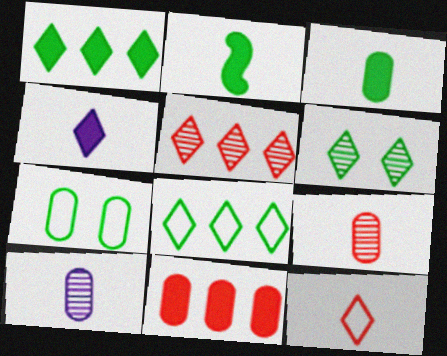[[2, 10, 12], 
[7, 10, 11]]